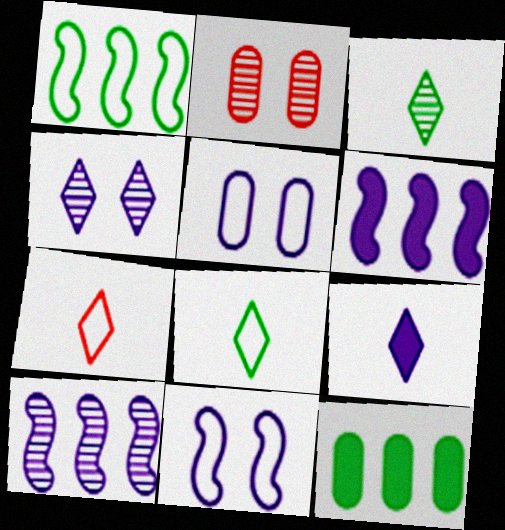[[1, 2, 9], 
[1, 5, 7], 
[2, 3, 10], 
[2, 6, 8], 
[3, 7, 9], 
[5, 9, 10]]